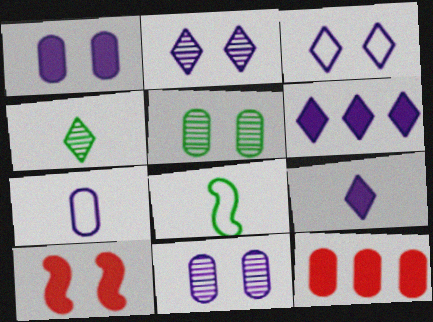[[2, 8, 12], 
[3, 5, 10], 
[5, 7, 12]]